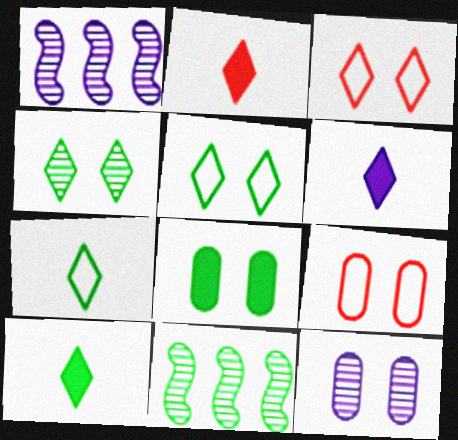[[1, 9, 10], 
[2, 6, 10], 
[6, 9, 11], 
[7, 8, 11], 
[8, 9, 12]]